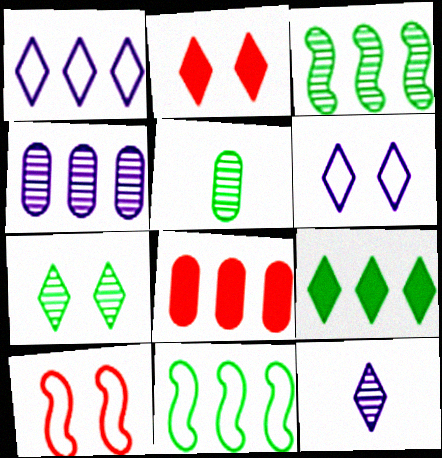[[1, 3, 8], 
[2, 6, 7], 
[3, 5, 7]]